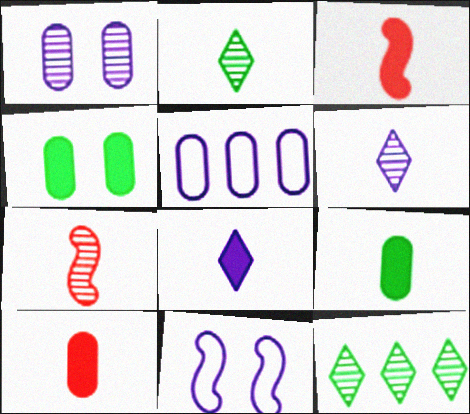[[1, 7, 12], 
[3, 8, 9], 
[10, 11, 12]]